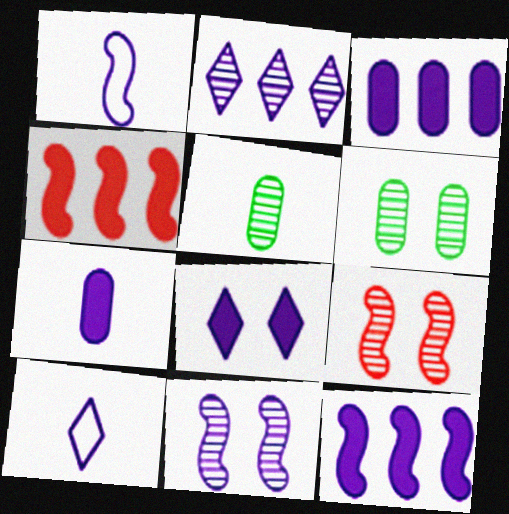[[1, 11, 12], 
[2, 5, 9], 
[2, 8, 10], 
[3, 10, 11], 
[4, 6, 10], 
[7, 8, 12]]